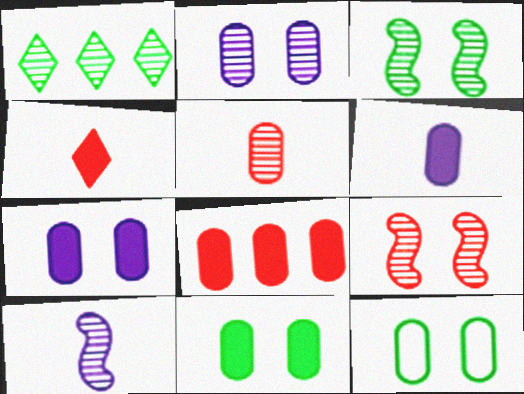[[6, 8, 11]]